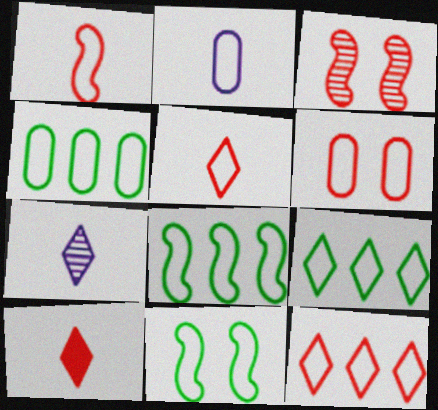[[1, 6, 12], 
[2, 4, 6], 
[2, 11, 12], 
[4, 8, 9]]